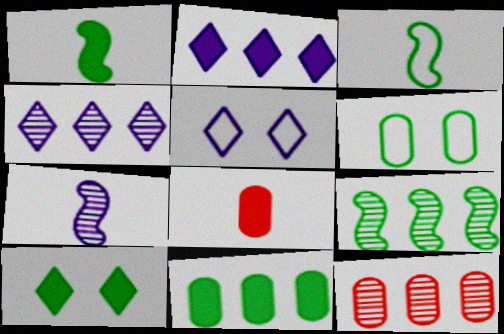[[1, 5, 12], 
[1, 10, 11], 
[4, 9, 12], 
[5, 8, 9]]